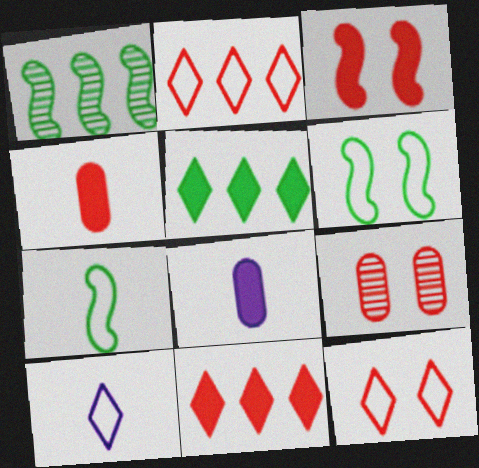[[1, 8, 12], 
[3, 4, 11], 
[3, 5, 8], 
[3, 9, 12]]